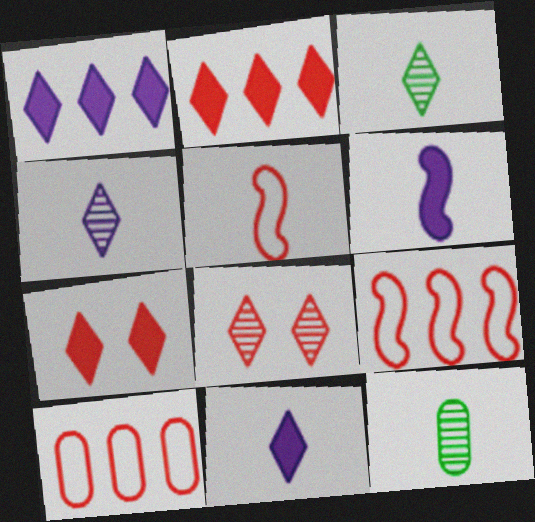[[5, 11, 12]]